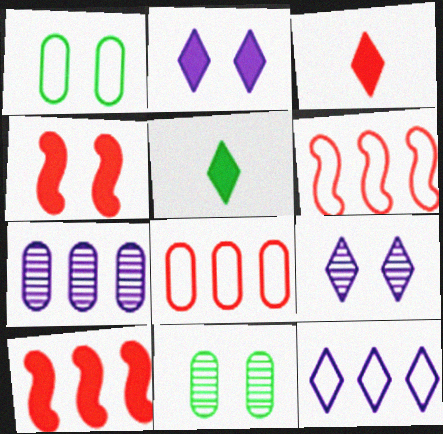[[1, 4, 9]]